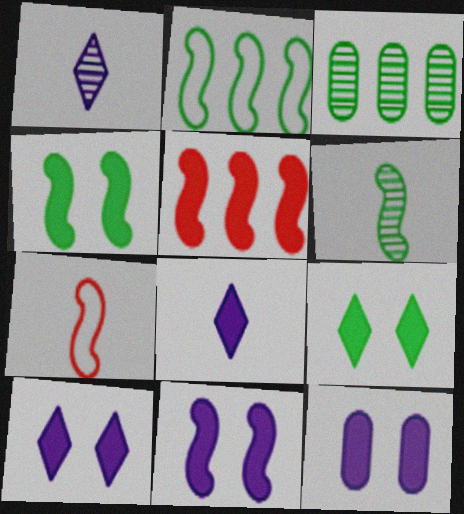[[2, 4, 6], 
[3, 7, 10], 
[10, 11, 12]]